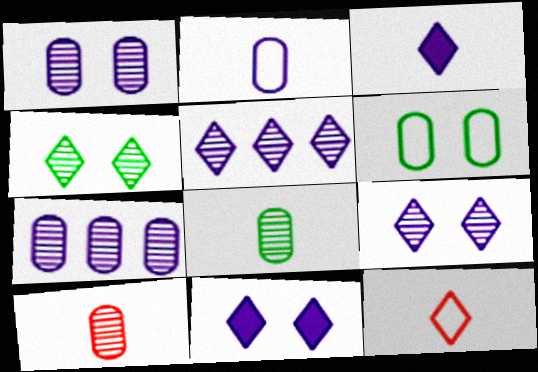[]